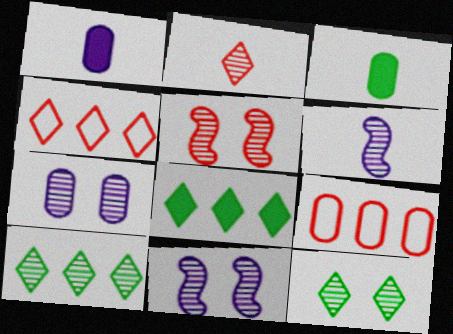[[3, 4, 11], 
[3, 7, 9], 
[5, 7, 12]]